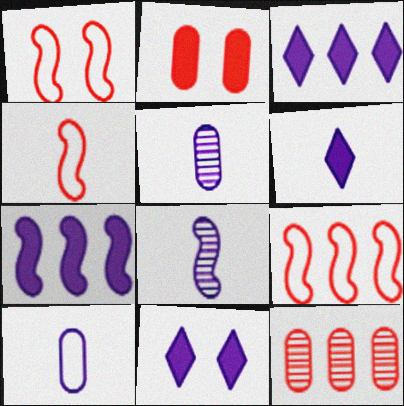[[1, 4, 9], 
[3, 6, 11], 
[6, 8, 10]]